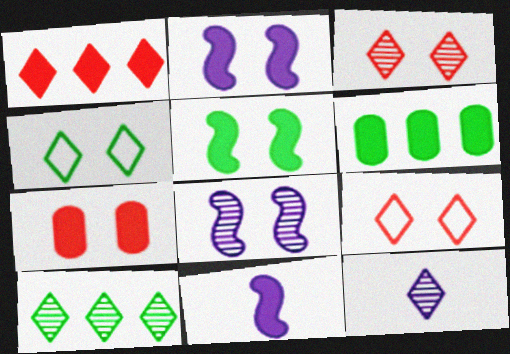[[1, 4, 12], 
[3, 10, 12], 
[4, 7, 8]]